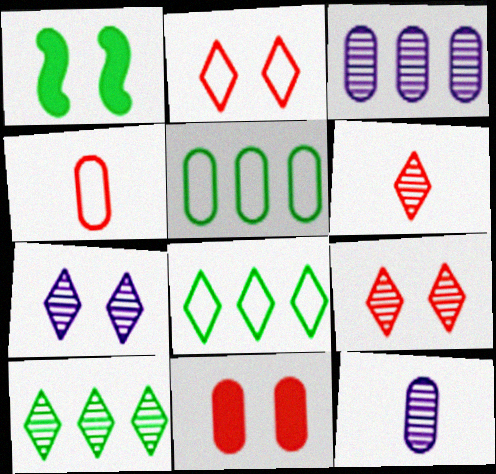[[5, 11, 12], 
[6, 7, 10]]